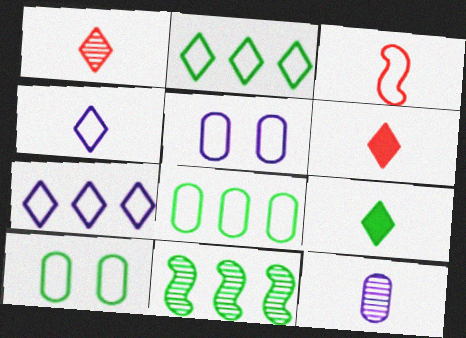[[1, 4, 9], 
[2, 3, 5], 
[3, 7, 10], 
[3, 9, 12], 
[5, 6, 11], 
[9, 10, 11]]